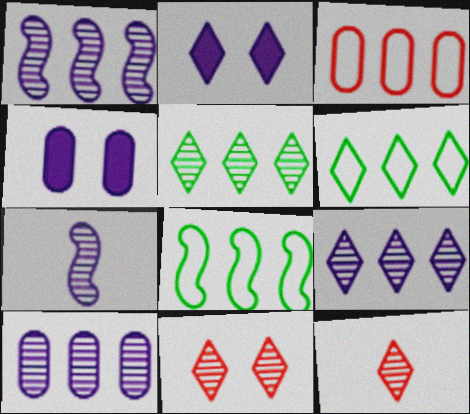[[1, 9, 10], 
[2, 6, 12], 
[4, 8, 12]]